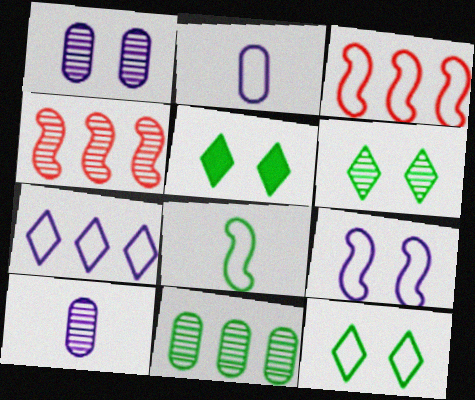[[2, 3, 12], 
[2, 4, 5], 
[2, 7, 9], 
[3, 5, 10], 
[3, 8, 9], 
[4, 6, 10], 
[5, 6, 12], 
[5, 8, 11]]